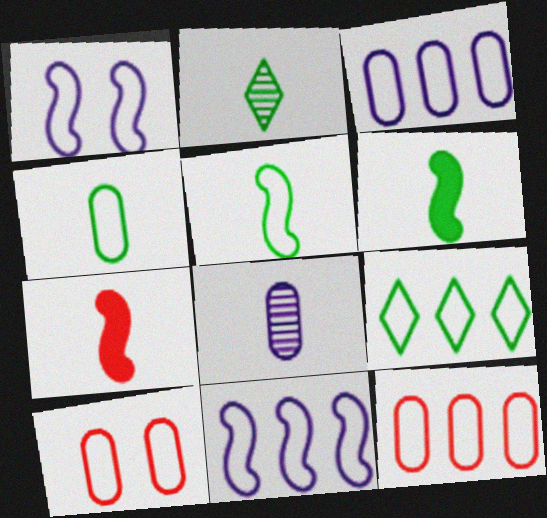[[2, 4, 6], 
[3, 4, 10], 
[9, 11, 12]]